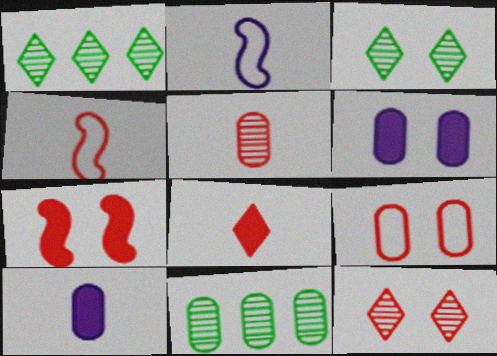[[1, 4, 6], 
[4, 5, 8], 
[7, 9, 12], 
[9, 10, 11]]